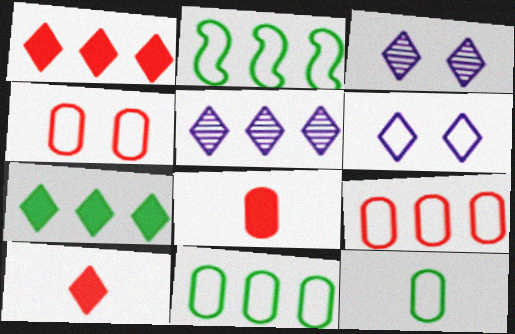[[2, 3, 8]]